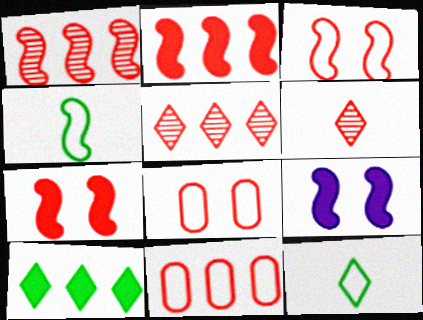[[1, 4, 9], 
[2, 5, 11], 
[2, 6, 8], 
[6, 7, 11]]